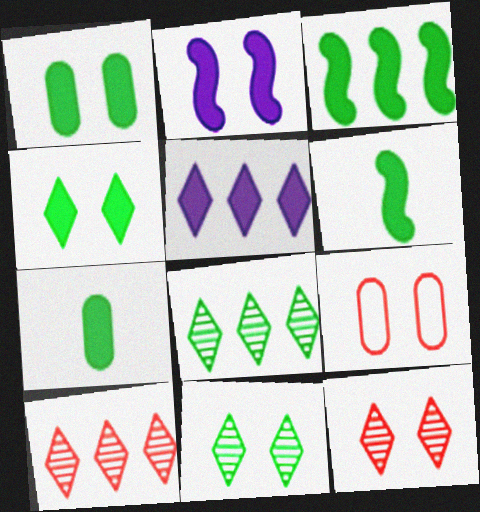[[2, 9, 11], 
[3, 4, 7]]